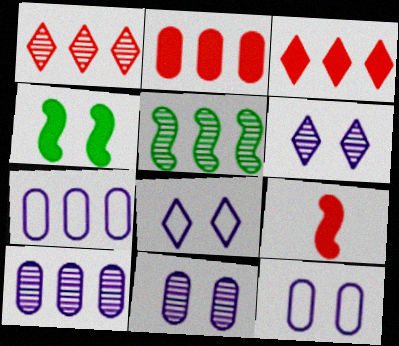[[1, 5, 10], 
[3, 5, 7]]